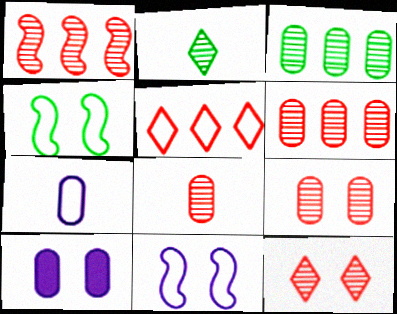[[1, 8, 12], 
[4, 5, 7], 
[4, 10, 12], 
[6, 8, 9]]